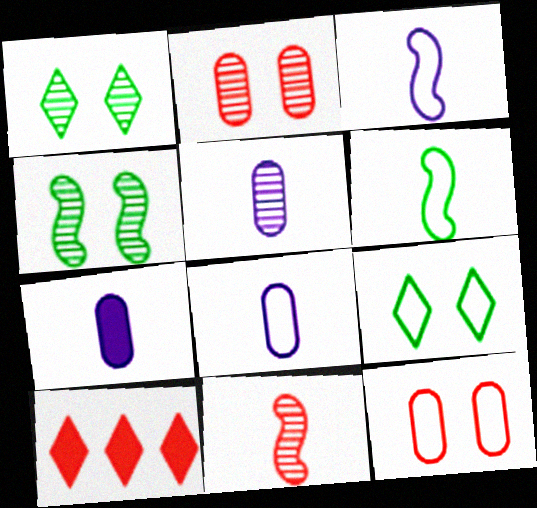[[4, 8, 10], 
[5, 7, 8], 
[10, 11, 12]]